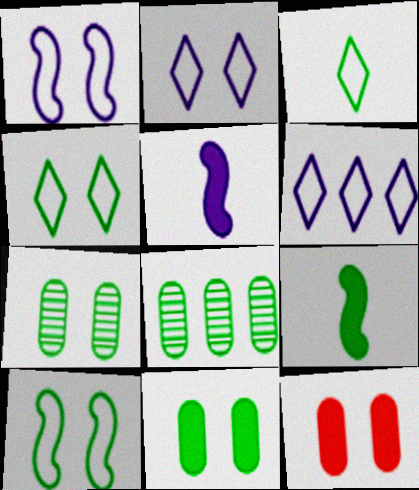[[4, 8, 9]]